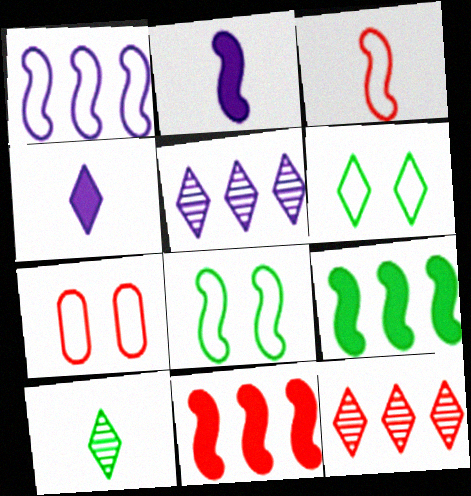[[1, 3, 8], 
[4, 6, 12]]